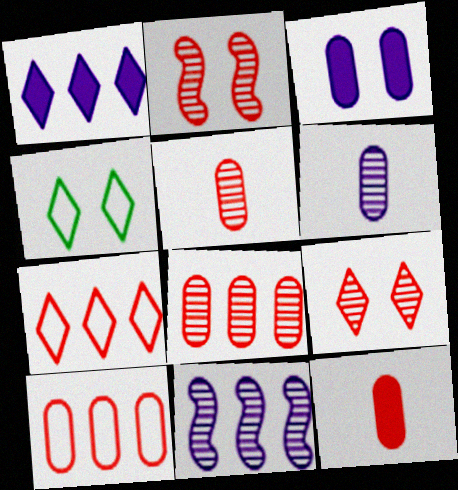[[2, 3, 4], 
[2, 7, 12], 
[4, 11, 12]]